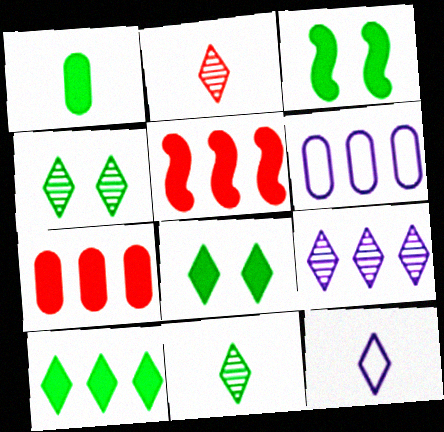[[1, 3, 10], 
[2, 3, 6], 
[2, 4, 9]]